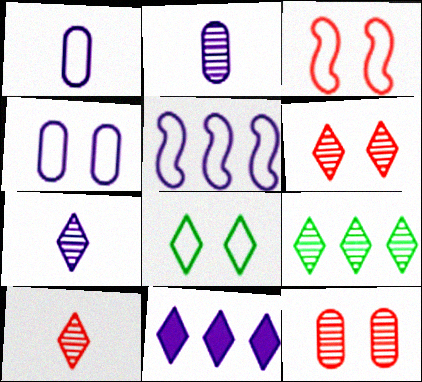[[3, 4, 8], 
[6, 7, 9], 
[8, 10, 11]]